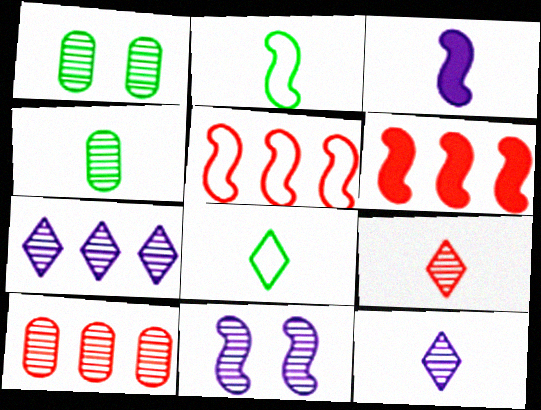[[2, 6, 11]]